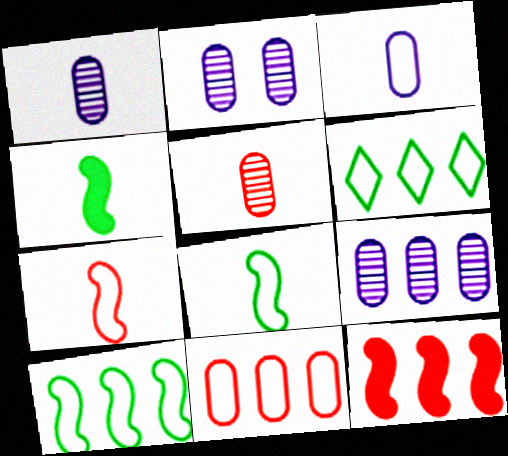[[1, 2, 9], 
[6, 9, 12]]